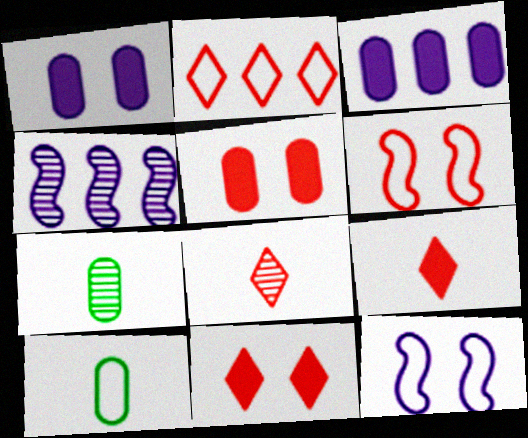[[2, 8, 11], 
[2, 10, 12], 
[4, 10, 11]]